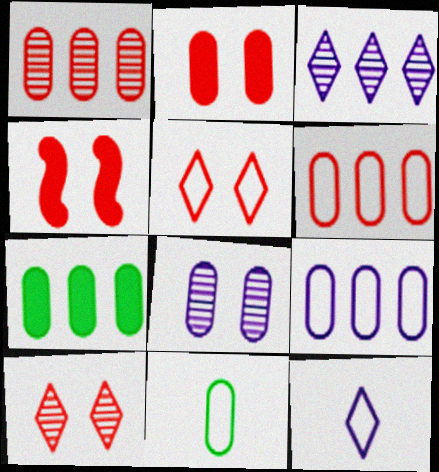[[1, 7, 9], 
[3, 4, 11]]